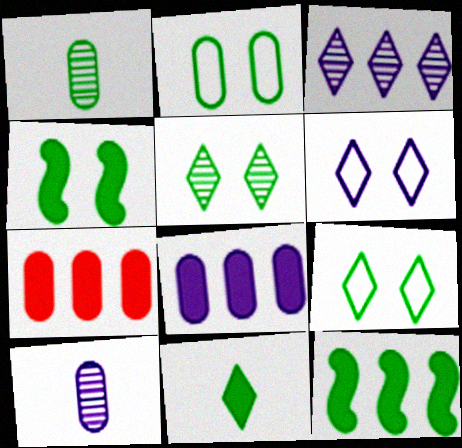[[1, 9, 12], 
[2, 4, 5], 
[2, 7, 10]]